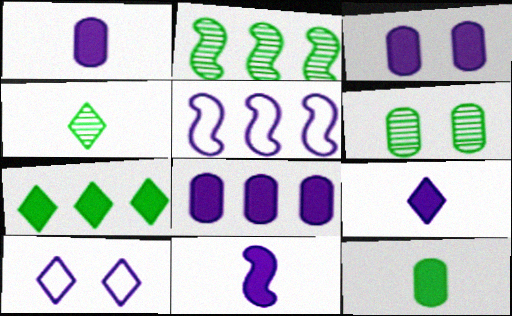[[1, 3, 8], 
[1, 9, 11], 
[2, 4, 6]]